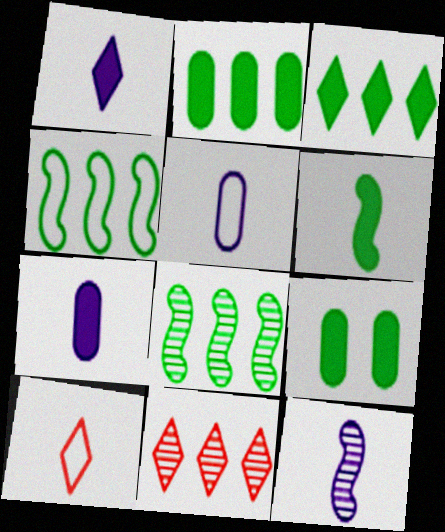[[1, 5, 12], 
[3, 6, 9]]